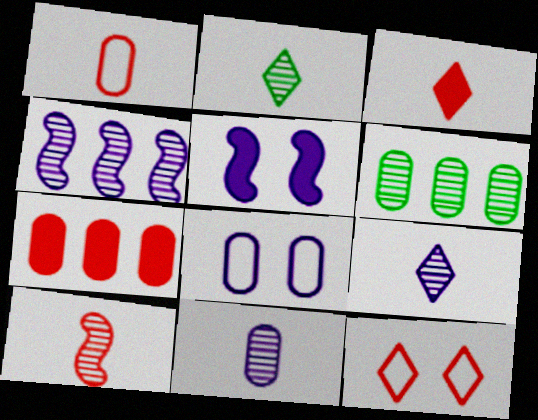[[1, 3, 10], 
[2, 10, 11], 
[7, 10, 12]]